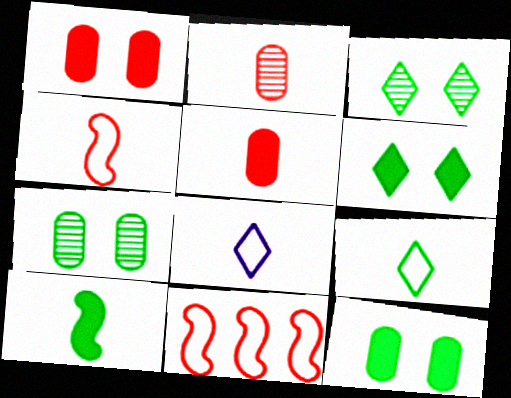[[2, 8, 10]]